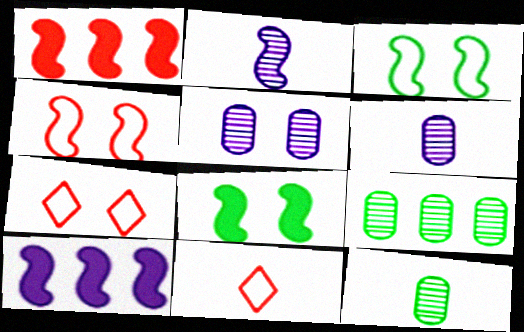[[1, 2, 3], 
[5, 7, 8], 
[7, 10, 12]]